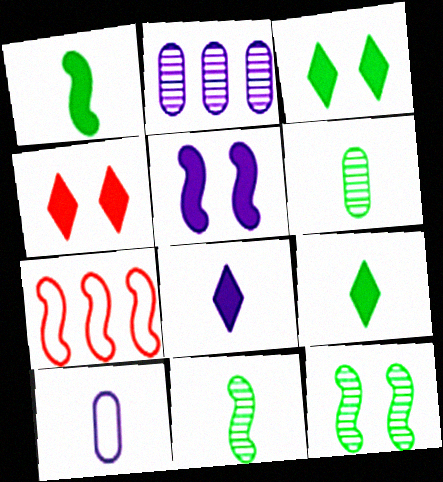[[5, 7, 11]]